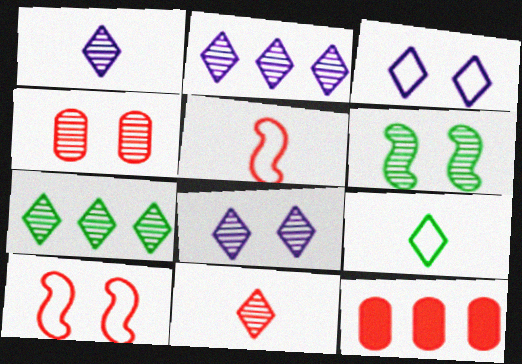[[1, 2, 8], 
[4, 6, 8], 
[7, 8, 11], 
[10, 11, 12]]